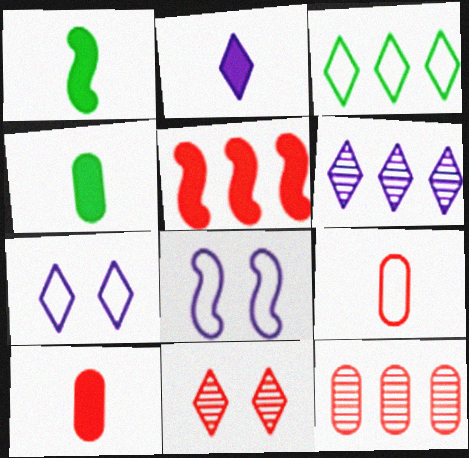[[1, 2, 10], 
[1, 7, 12], 
[2, 3, 11], 
[2, 6, 7], 
[3, 8, 9], 
[5, 9, 11]]